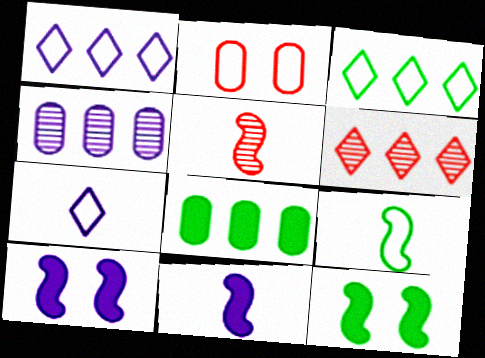[[1, 2, 9], 
[4, 7, 10], 
[5, 9, 11]]